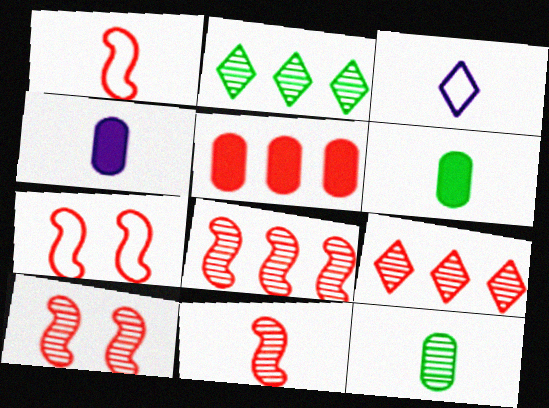[[2, 4, 7], 
[3, 6, 11], 
[8, 10, 11]]